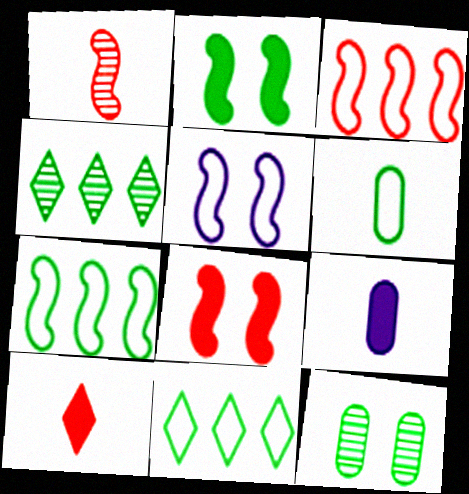[[1, 3, 8], 
[2, 4, 6]]